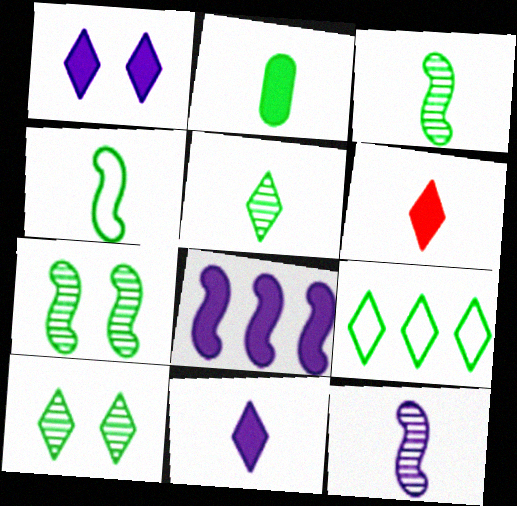[[2, 4, 5], 
[2, 7, 9]]